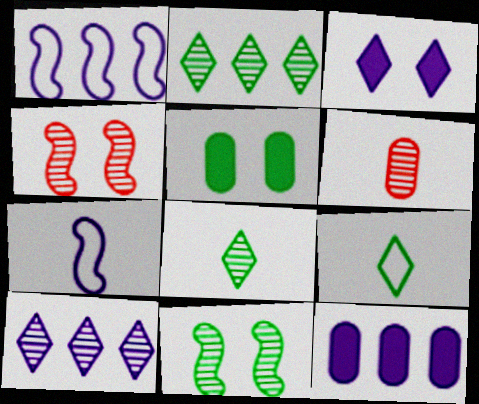[[1, 10, 12], 
[4, 9, 12], 
[6, 10, 11]]